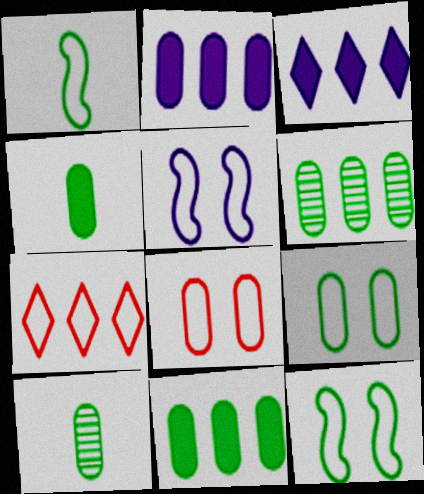[[2, 8, 10], 
[4, 6, 9], 
[9, 10, 11]]